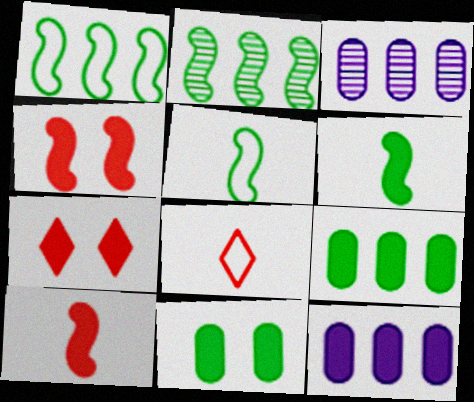[[3, 5, 7], 
[6, 7, 12]]